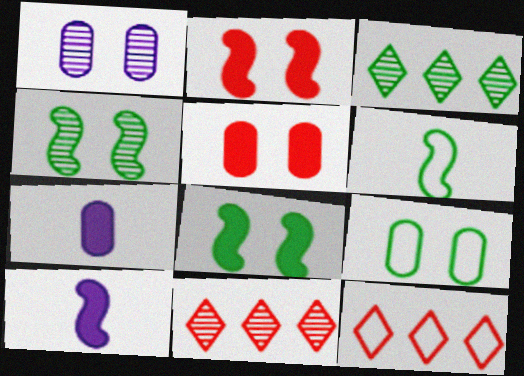[[1, 5, 9], 
[4, 7, 12], 
[9, 10, 11]]